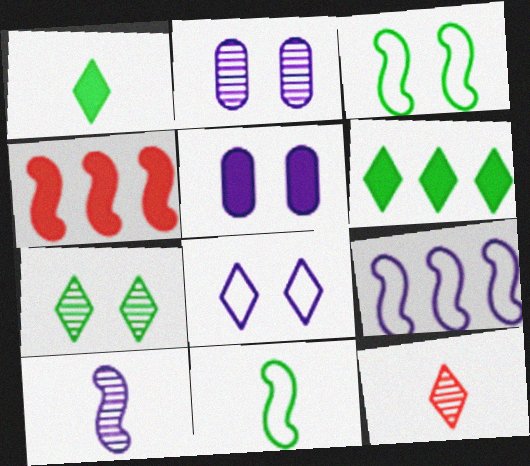[[1, 4, 5], 
[3, 4, 10], 
[6, 8, 12]]